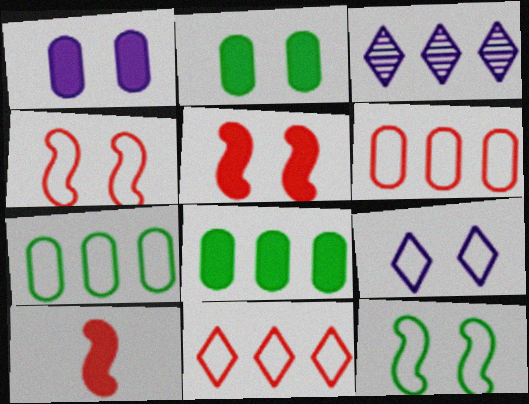[]